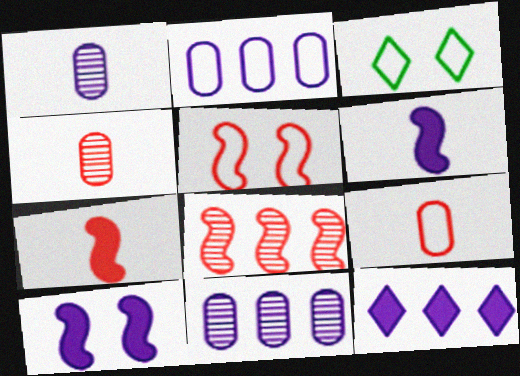[[3, 7, 11], 
[5, 7, 8]]